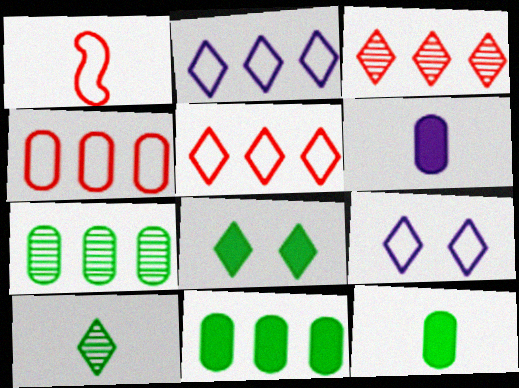[[1, 6, 10]]